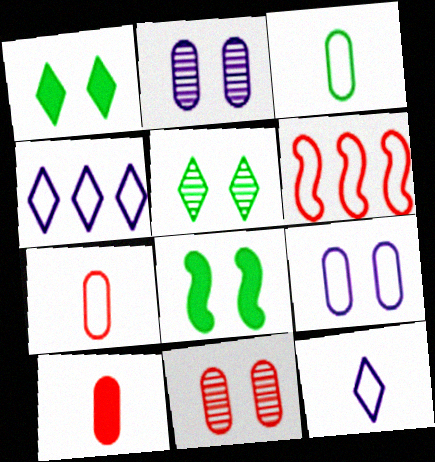[]